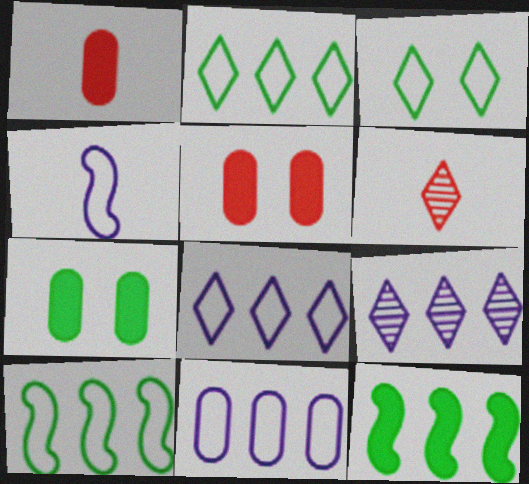[]